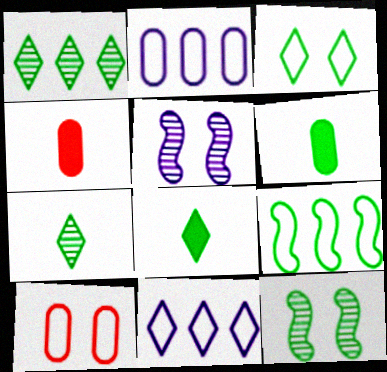[[1, 3, 8], 
[4, 11, 12]]